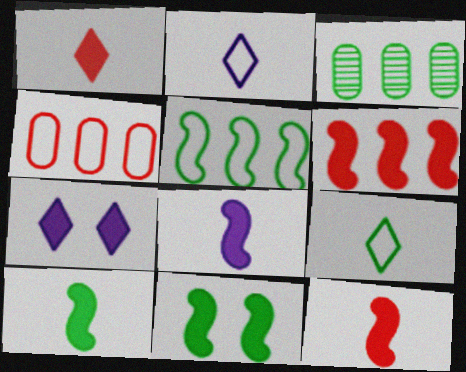[[3, 9, 11], 
[6, 8, 11], 
[8, 10, 12]]